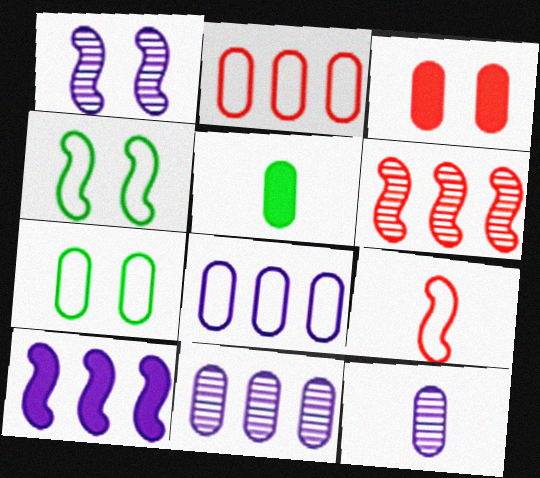[]